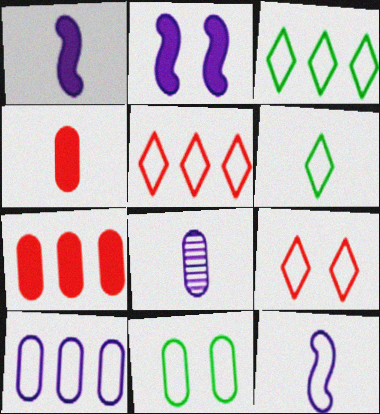[[5, 11, 12], 
[7, 8, 11]]